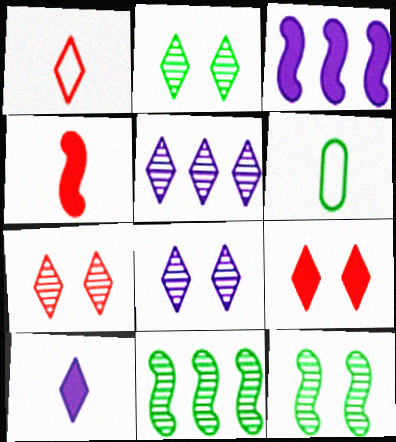[[2, 7, 8], 
[3, 6, 7]]